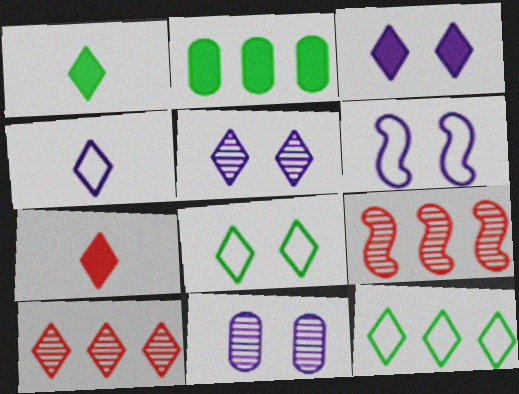[[3, 6, 11], 
[5, 7, 12]]